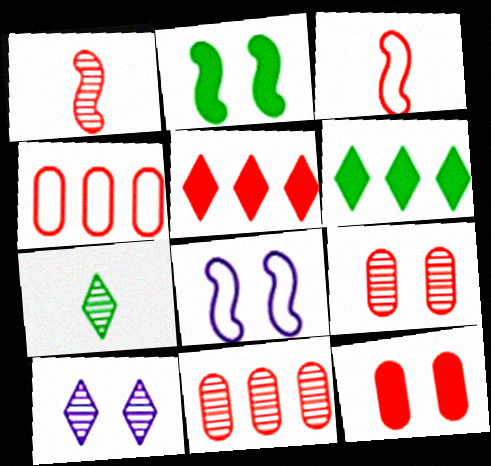[[3, 5, 9]]